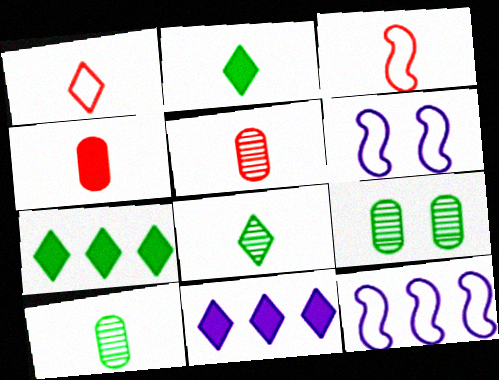[[3, 9, 11], 
[5, 6, 7]]